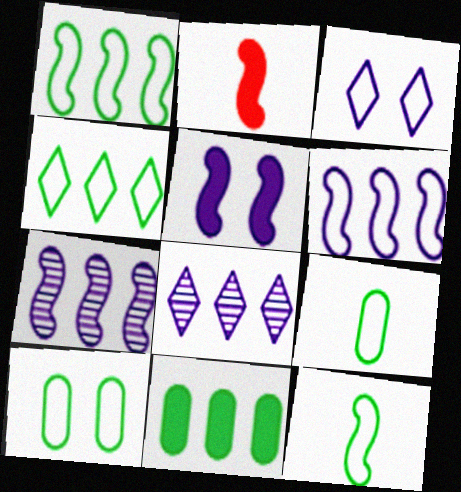[[2, 8, 10], 
[4, 10, 12]]